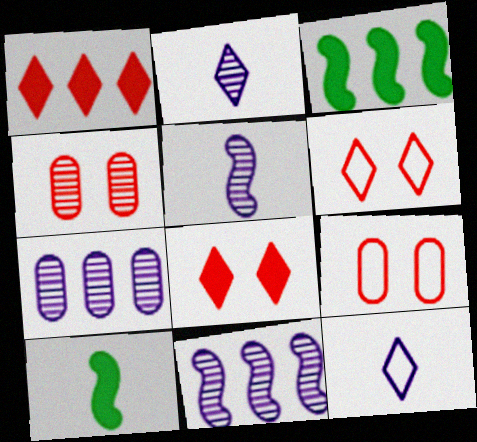[[2, 3, 9], 
[3, 4, 12], 
[6, 7, 10]]